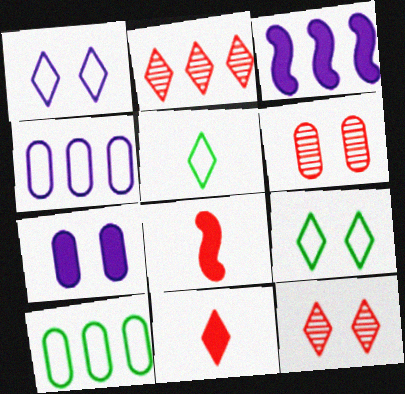[[2, 3, 10], 
[3, 5, 6]]